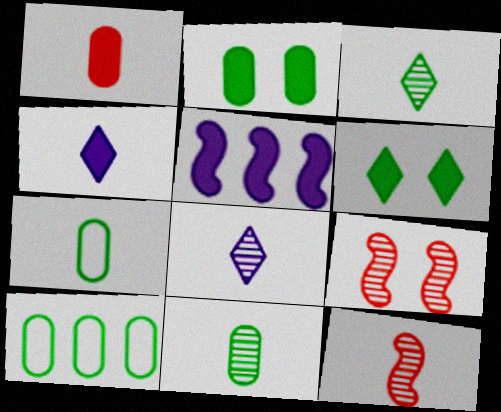[[1, 5, 6], 
[2, 10, 11], 
[4, 7, 12], 
[4, 9, 10], 
[8, 11, 12]]